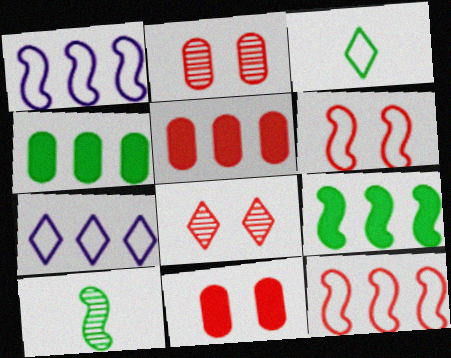[[6, 8, 11], 
[7, 10, 11]]